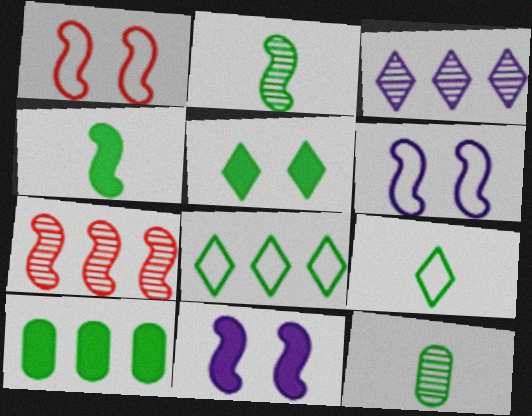[[4, 5, 10], 
[4, 6, 7], 
[4, 9, 12]]